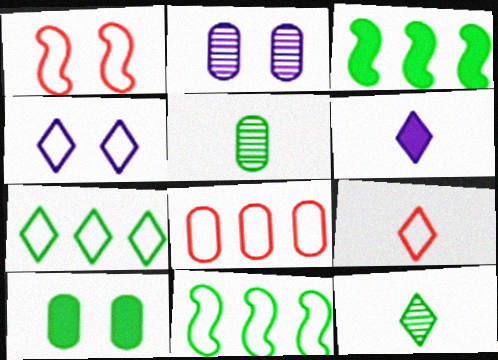[[1, 8, 9], 
[2, 3, 9], 
[4, 7, 9], 
[6, 9, 12], 
[10, 11, 12]]